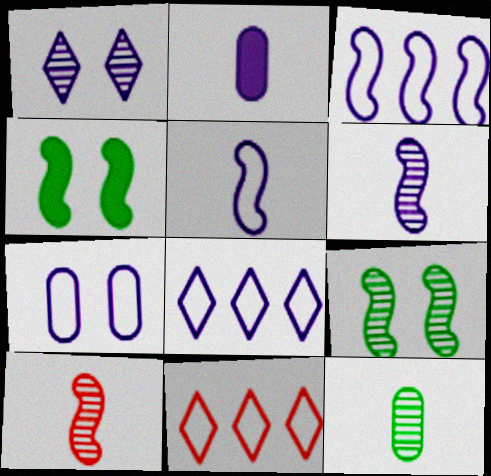[[1, 2, 3], 
[2, 9, 11], 
[3, 4, 10], 
[5, 7, 8]]